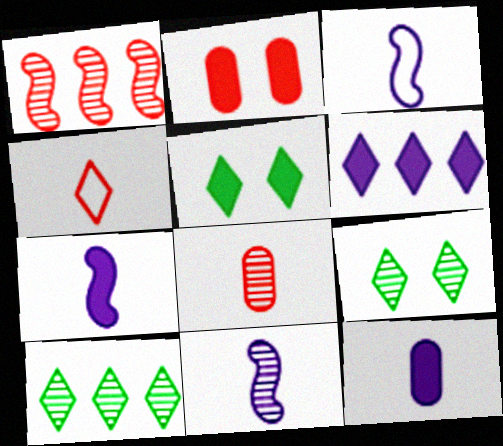[[1, 2, 4], 
[2, 3, 10], 
[3, 7, 11], 
[4, 6, 9]]